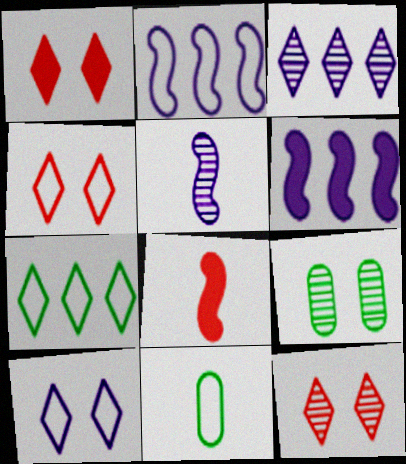[[1, 4, 12], 
[2, 4, 11], 
[6, 11, 12]]